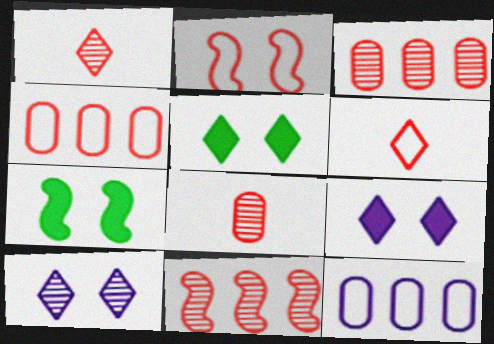[[1, 7, 12], 
[2, 4, 6]]